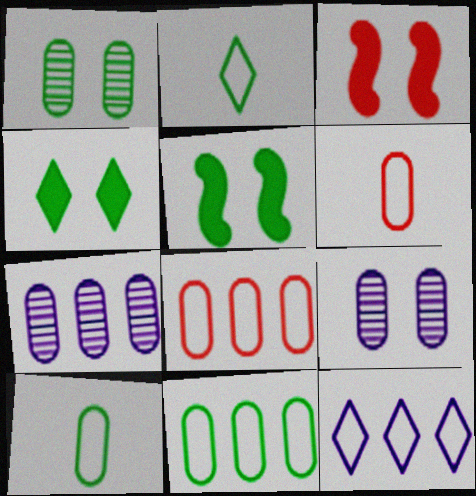[[2, 3, 7]]